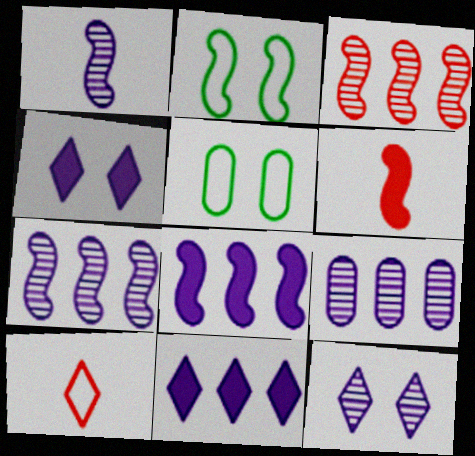[[1, 9, 12], 
[2, 6, 7]]